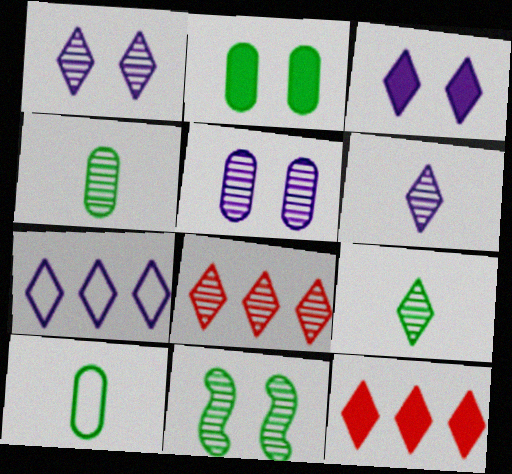[[1, 8, 9], 
[3, 6, 7]]